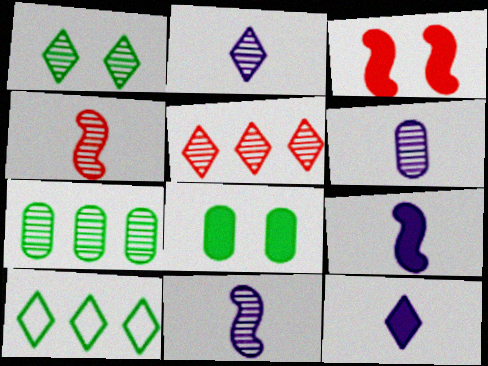[[1, 2, 5], 
[2, 6, 11], 
[3, 6, 10]]